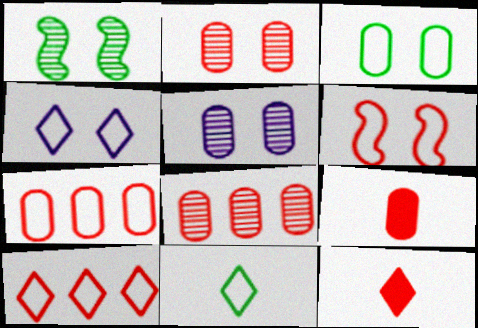[[2, 7, 9], 
[3, 4, 6], 
[4, 10, 11], 
[6, 8, 12]]